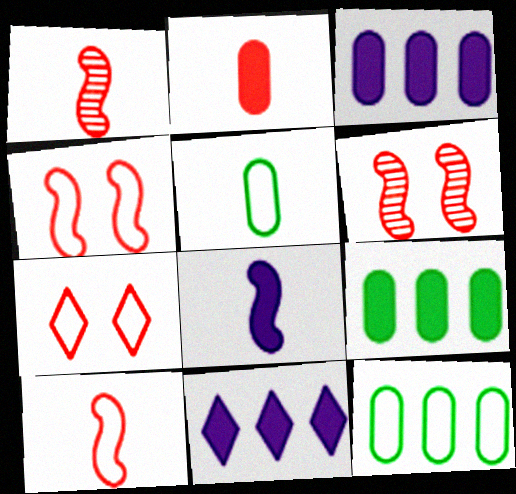[[5, 6, 11]]